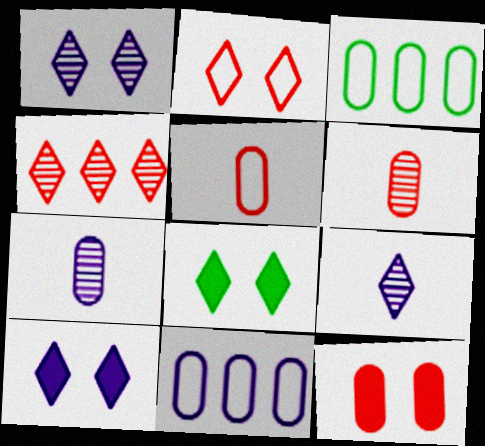[[1, 2, 8], 
[3, 7, 12]]